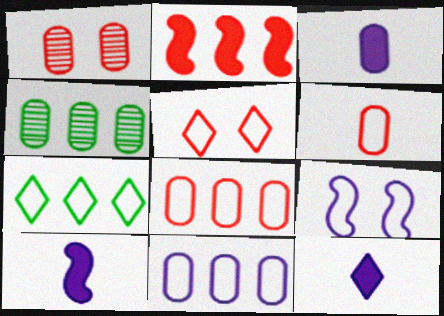[[1, 7, 10], 
[3, 10, 12], 
[4, 5, 10], 
[6, 7, 9]]